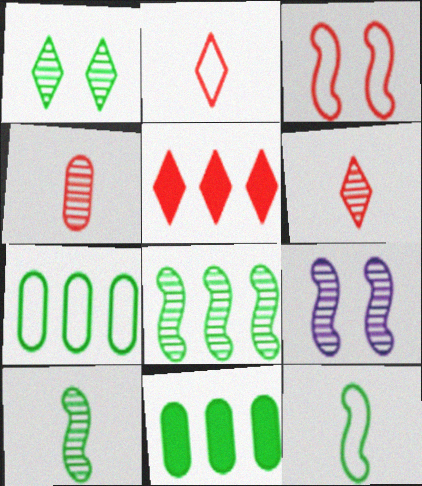[[1, 11, 12], 
[2, 9, 11], 
[3, 4, 5]]